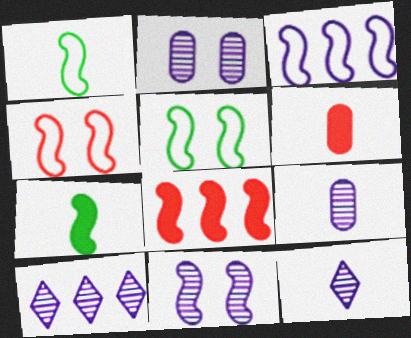[[1, 3, 4], 
[1, 6, 12], 
[1, 8, 11], 
[5, 6, 10], 
[9, 10, 11]]